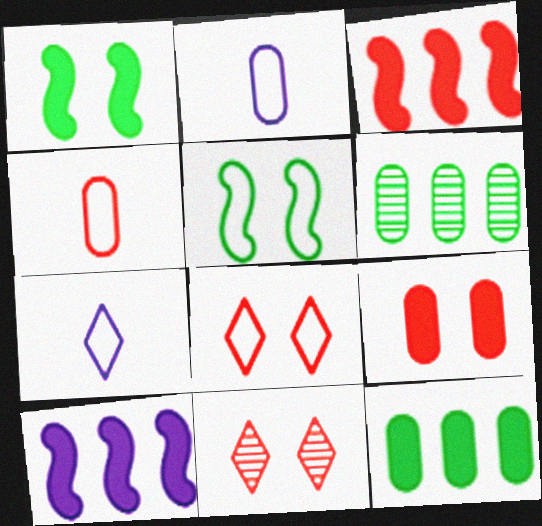[[2, 6, 9], 
[3, 4, 11]]